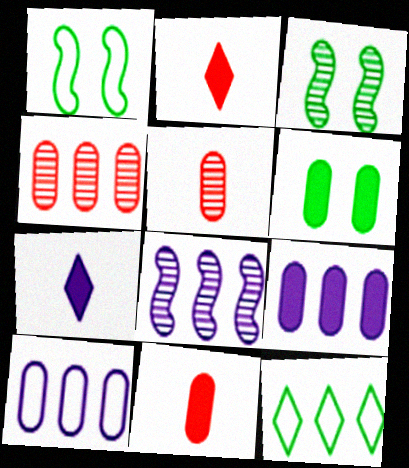[[1, 4, 7], 
[2, 3, 10], 
[5, 6, 10], 
[6, 9, 11]]